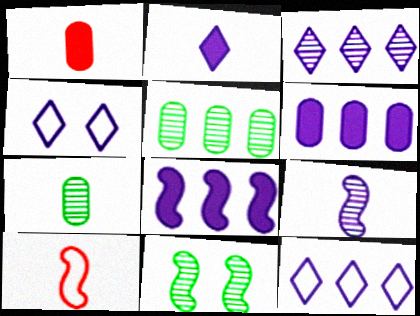[[1, 11, 12], 
[2, 3, 4], 
[2, 7, 10], 
[4, 6, 9], 
[8, 10, 11]]